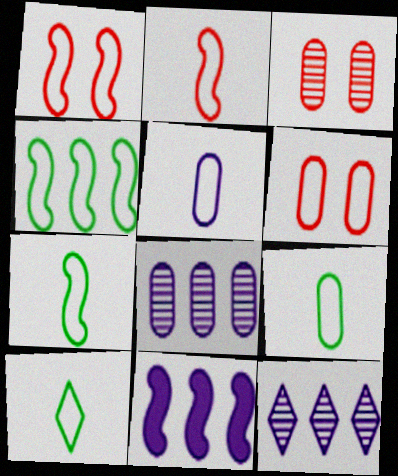[[2, 5, 10], 
[3, 10, 11], 
[7, 9, 10]]